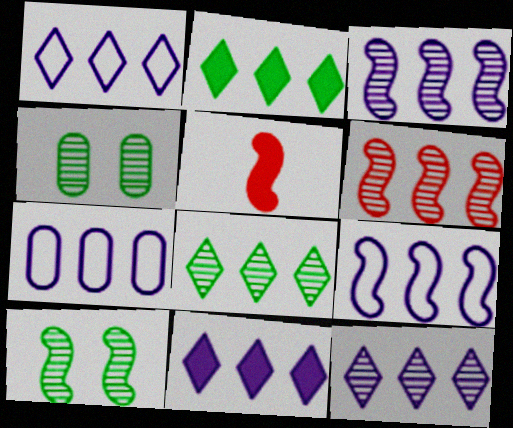[[1, 4, 5], 
[1, 7, 9], 
[1, 11, 12], 
[2, 6, 7], 
[3, 7, 11], 
[5, 9, 10]]